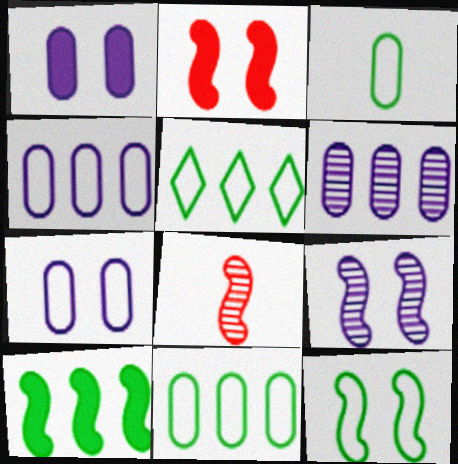[[1, 5, 8], 
[2, 9, 12], 
[3, 5, 12]]